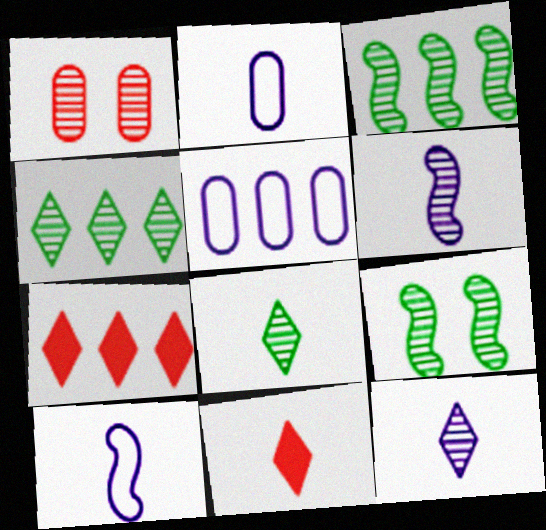[[1, 3, 12], 
[1, 4, 6], 
[2, 7, 9], 
[3, 5, 7], 
[5, 9, 11]]